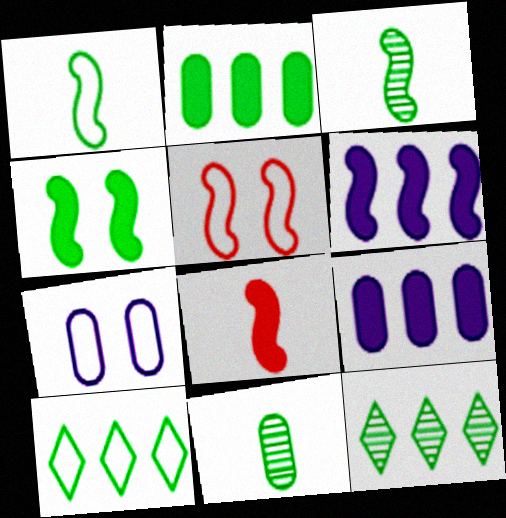[[3, 5, 6], 
[4, 6, 8], 
[4, 10, 11], 
[7, 8, 12]]